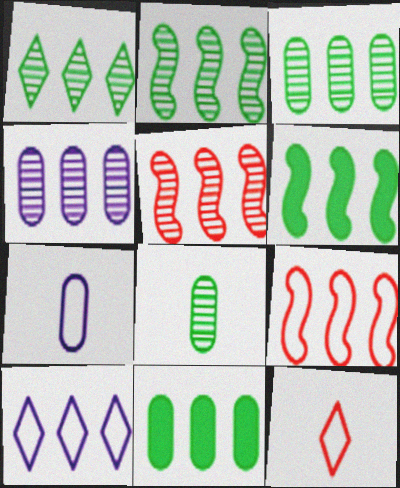[[1, 2, 3], 
[1, 4, 5], 
[5, 10, 11]]